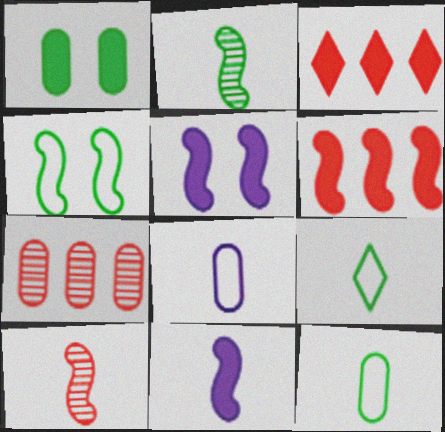[[1, 3, 11], 
[1, 7, 8], 
[5, 7, 9]]